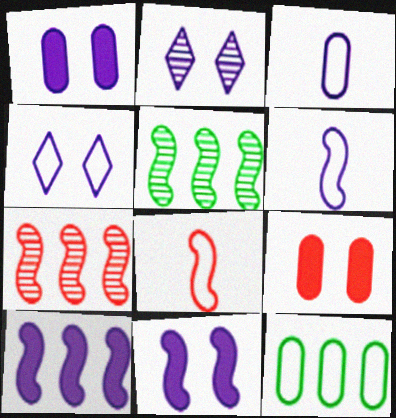[[2, 3, 10], 
[4, 8, 12], 
[5, 8, 11]]